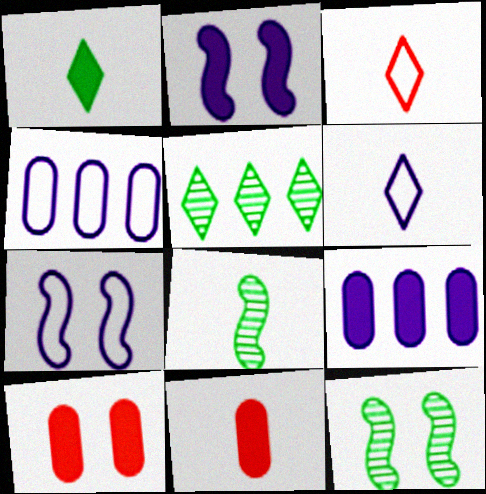[[3, 9, 12], 
[4, 6, 7], 
[5, 7, 11], 
[6, 8, 11]]